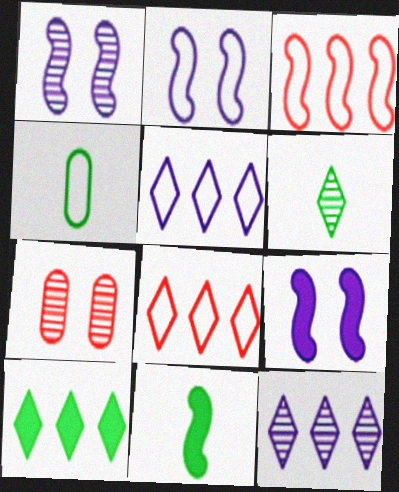[[1, 2, 9], 
[1, 3, 11], 
[2, 4, 8], 
[4, 6, 11], 
[5, 7, 11], 
[8, 10, 12]]